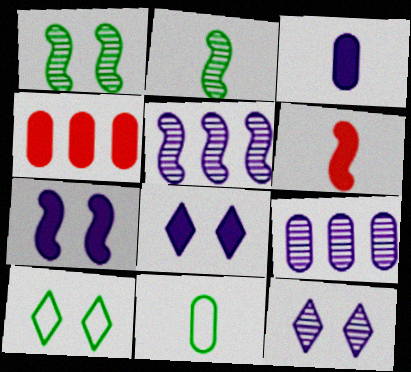[[6, 9, 10]]